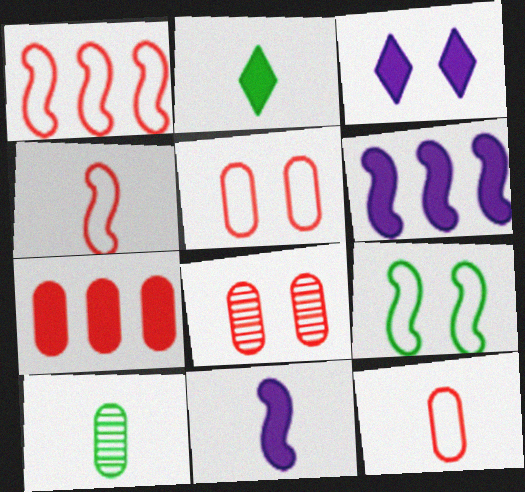[[1, 3, 10], 
[3, 8, 9], 
[7, 8, 12]]